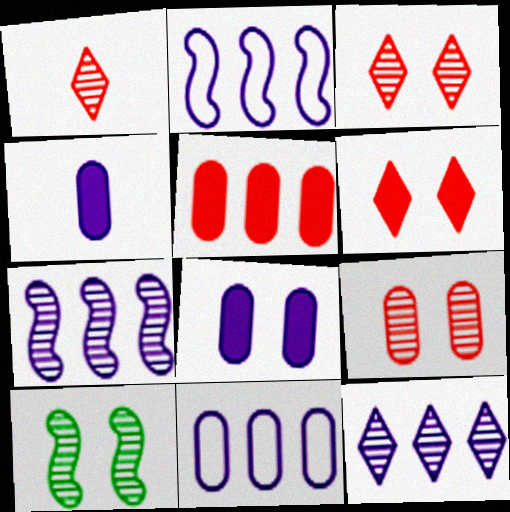[]